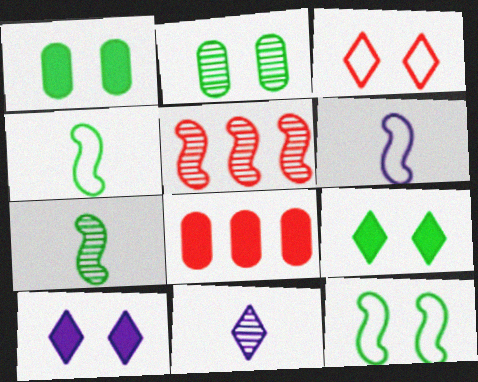[[2, 5, 11], 
[2, 9, 12], 
[8, 11, 12]]